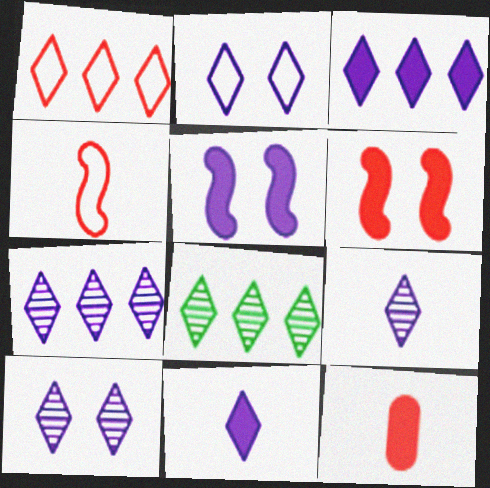[[1, 3, 8], 
[2, 3, 9], 
[2, 7, 11], 
[7, 9, 10]]